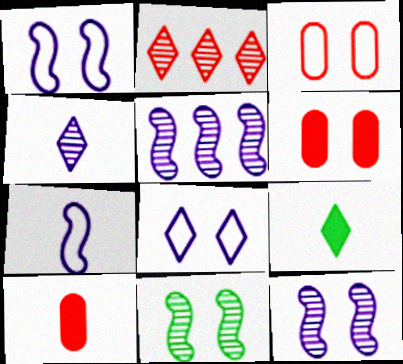[[2, 8, 9], 
[3, 5, 9], 
[6, 8, 11]]